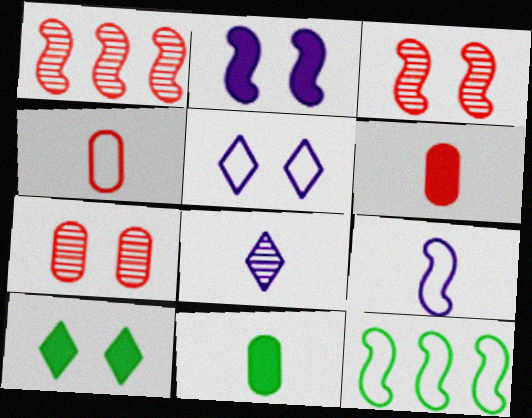[[1, 5, 11], 
[4, 5, 12]]